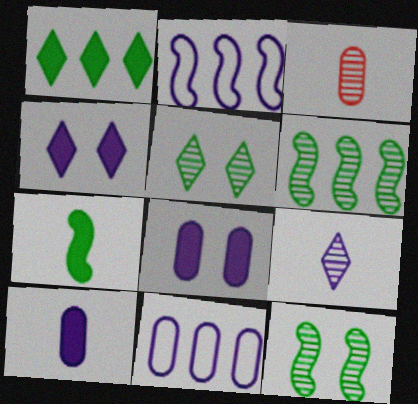[[2, 8, 9]]